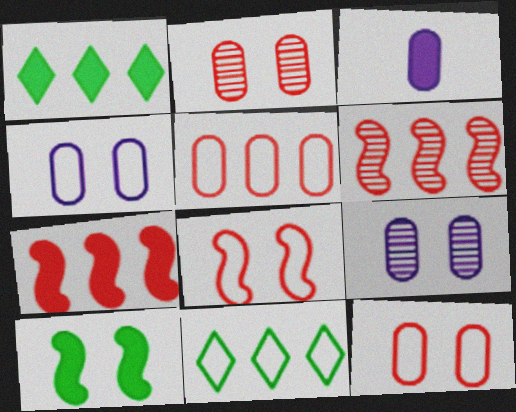[]